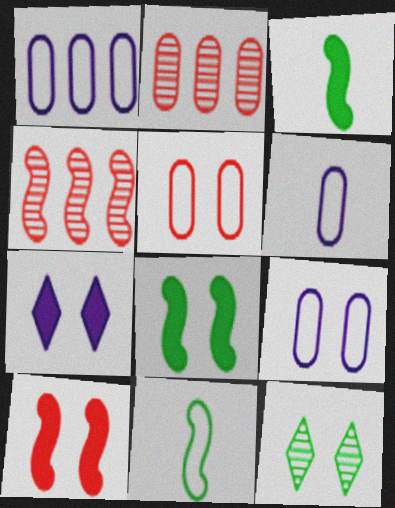[[1, 6, 9], 
[2, 7, 11], 
[9, 10, 12]]